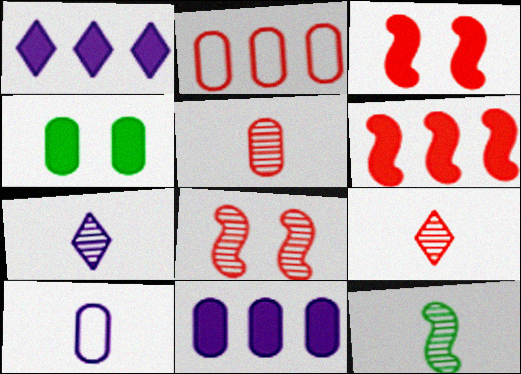[[2, 3, 9], 
[5, 7, 12]]